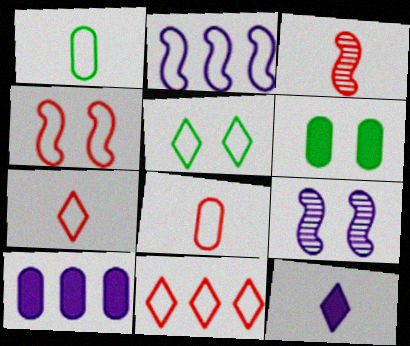[[1, 3, 12], 
[2, 5, 8], 
[3, 5, 10], 
[4, 8, 11]]